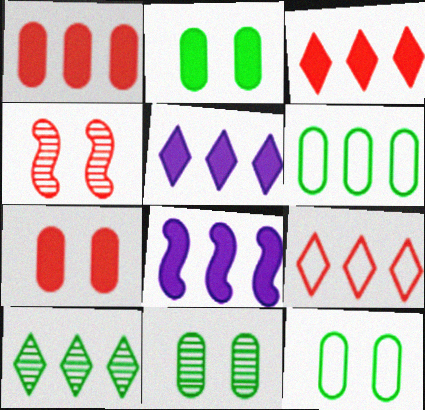[[2, 11, 12], 
[5, 9, 10]]